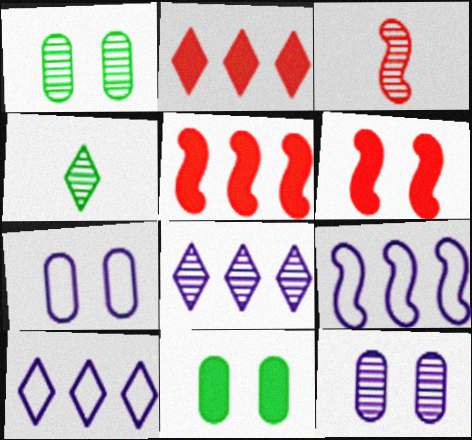[[1, 3, 8], 
[3, 10, 11], 
[4, 5, 7]]